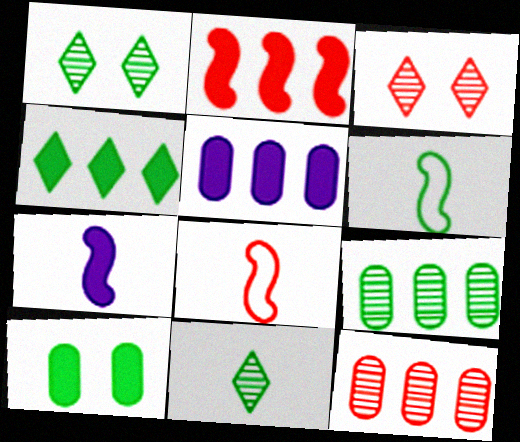[[1, 5, 8], 
[2, 4, 5], 
[3, 5, 6]]